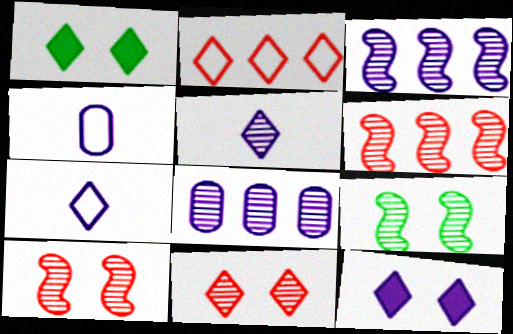[[1, 2, 5], 
[1, 4, 6], 
[3, 4, 12]]